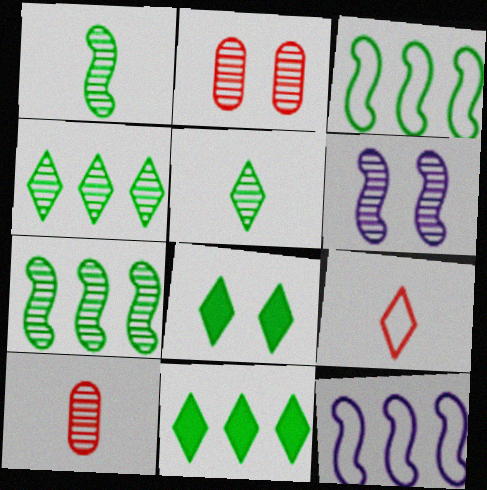[[4, 6, 10], 
[8, 10, 12]]